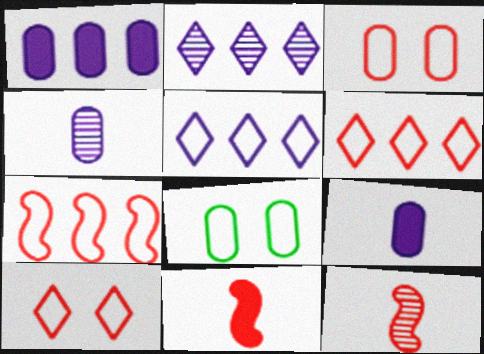[[2, 8, 11]]